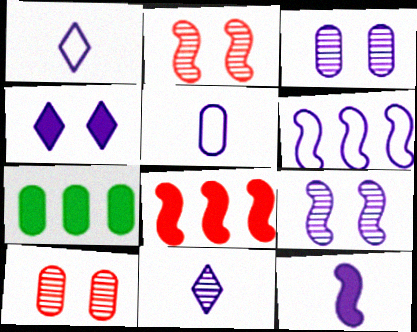[[1, 2, 7], 
[5, 7, 10], 
[5, 11, 12], 
[6, 9, 12]]